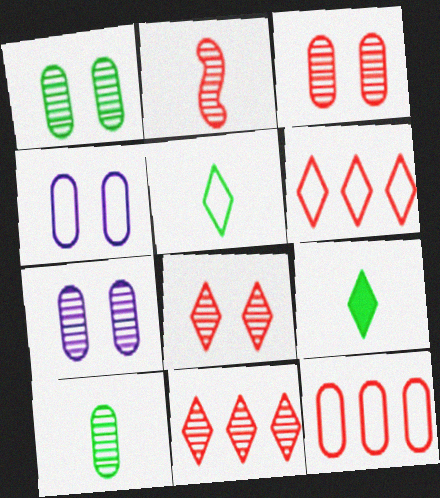[[1, 3, 7], 
[2, 3, 11]]